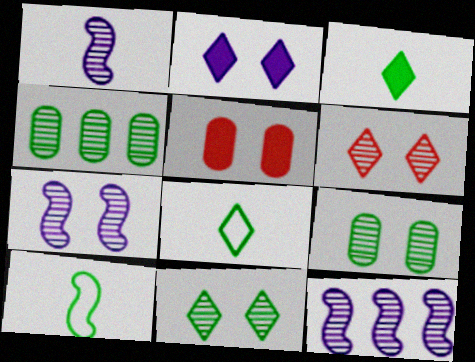[[1, 4, 6], 
[1, 7, 12], 
[5, 8, 12], 
[6, 7, 9]]